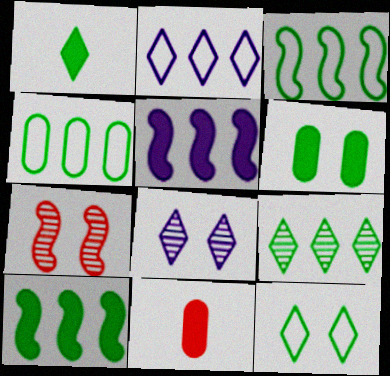[[1, 6, 10], 
[1, 9, 12], 
[3, 8, 11], 
[4, 9, 10]]